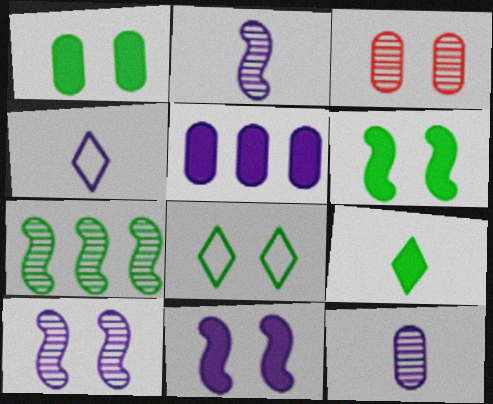[[3, 8, 11], 
[4, 5, 10]]